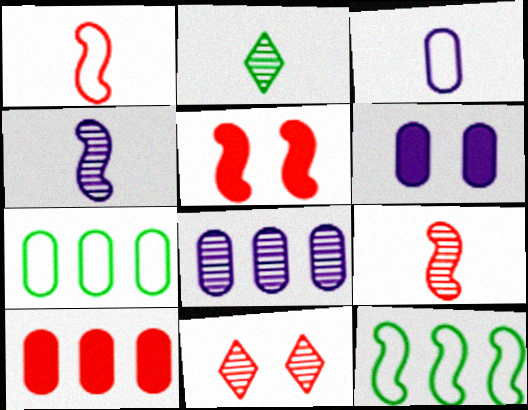[[1, 10, 11], 
[3, 6, 8], 
[4, 5, 12], 
[7, 8, 10]]